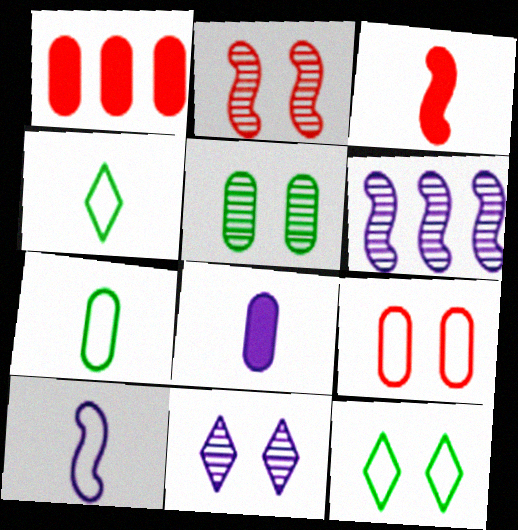[[2, 5, 11]]